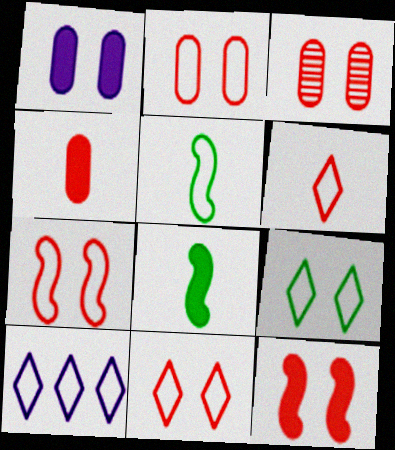[[2, 5, 10], 
[2, 7, 11], 
[3, 8, 10], 
[3, 11, 12], 
[6, 9, 10]]